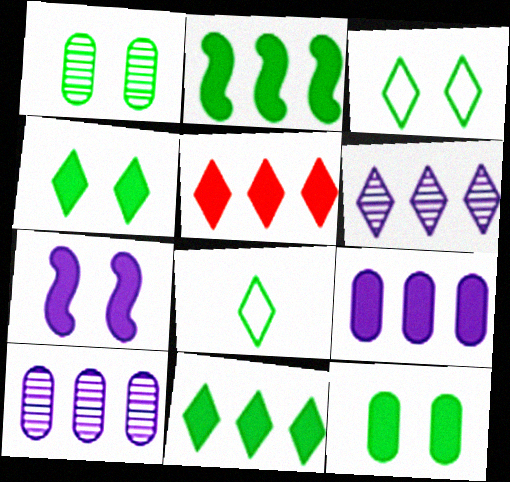[[1, 2, 8], 
[2, 5, 9]]